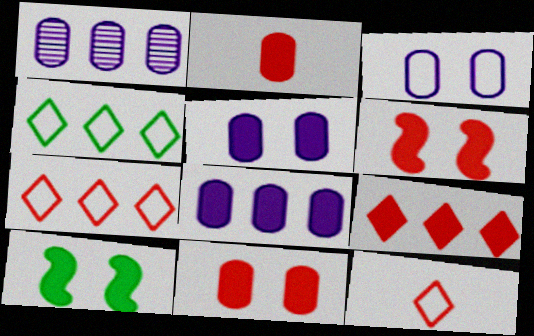[[1, 10, 12], 
[2, 6, 9]]